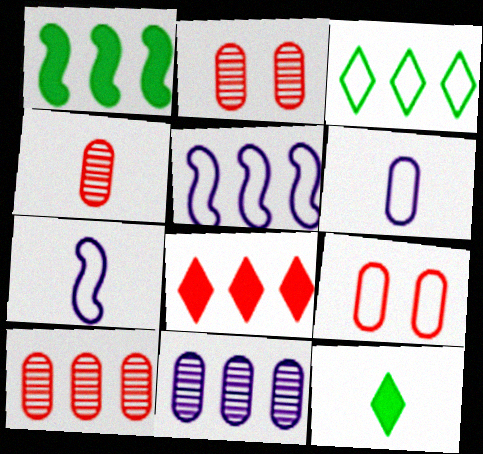[[2, 4, 10], 
[2, 5, 12], 
[3, 7, 9], 
[4, 7, 12]]